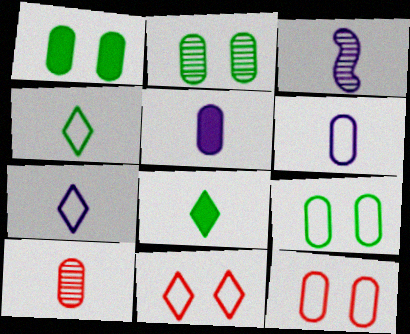[[1, 2, 9], 
[3, 5, 7]]